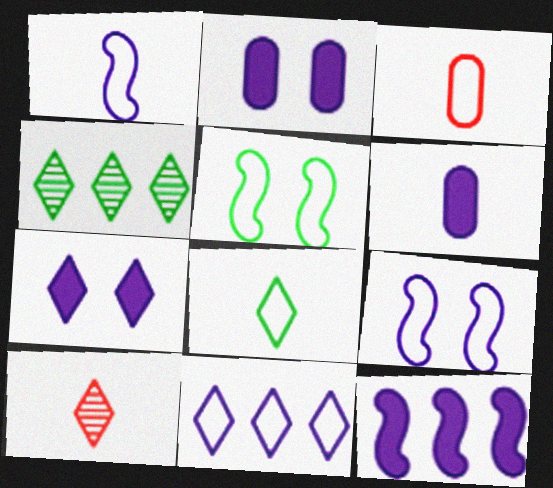[[1, 3, 8], 
[3, 5, 11], 
[6, 7, 12]]